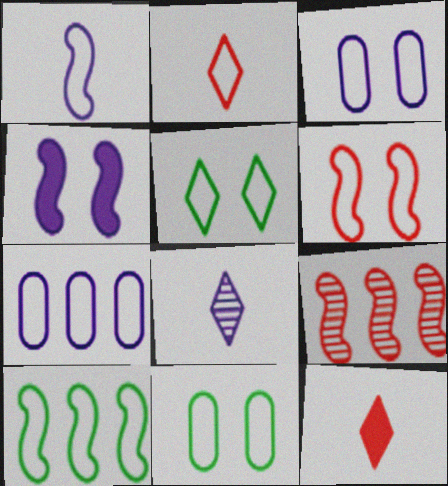[[1, 6, 10], 
[2, 3, 10], 
[3, 5, 6], 
[4, 7, 8]]